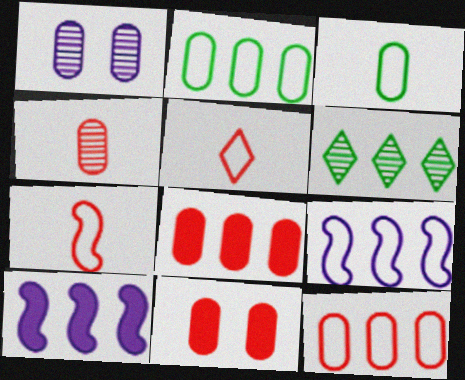[[1, 3, 8], 
[4, 11, 12], 
[6, 8, 9], 
[6, 10, 12]]